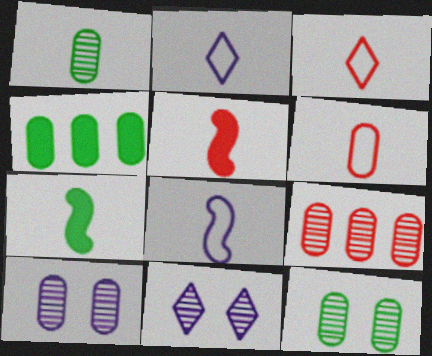[[1, 2, 5], 
[1, 9, 10], 
[4, 6, 10]]